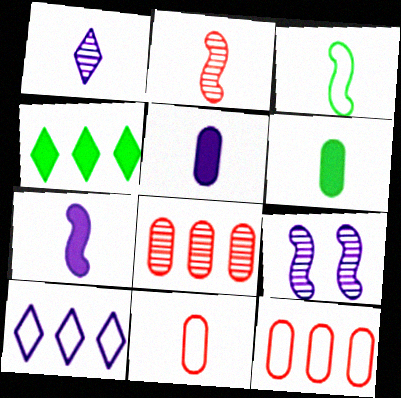[[2, 3, 7], 
[4, 9, 11], 
[5, 9, 10]]